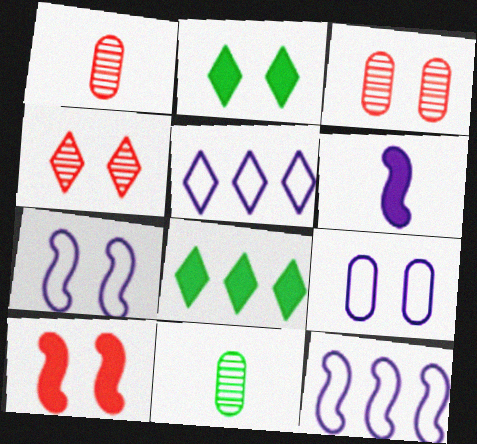[[1, 2, 12], 
[1, 7, 8], 
[2, 3, 7], 
[5, 10, 11]]